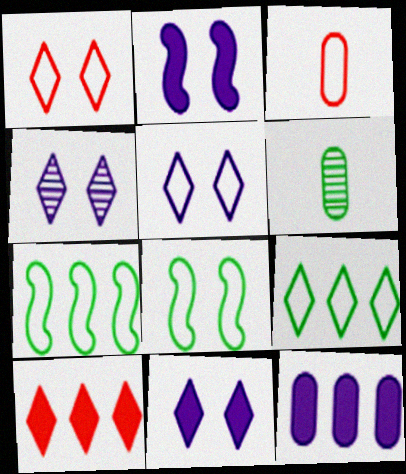[[3, 5, 7], 
[4, 5, 11]]